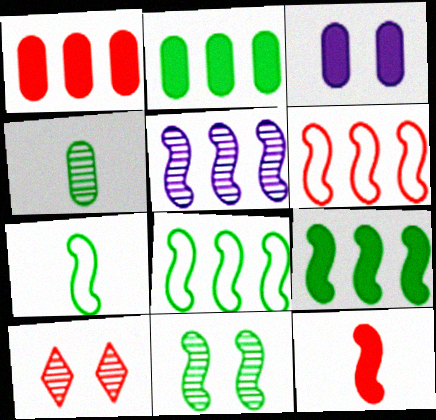[[4, 5, 10], 
[5, 6, 9], 
[7, 9, 11]]